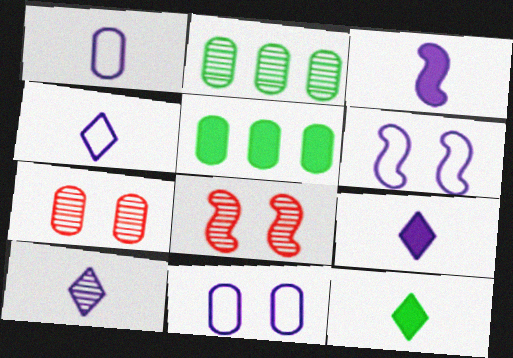[[1, 3, 10], 
[1, 5, 7], 
[2, 8, 10], 
[4, 5, 8], 
[4, 9, 10]]